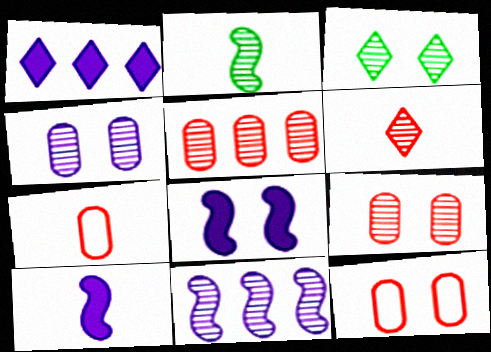[[1, 2, 12], 
[3, 8, 12]]